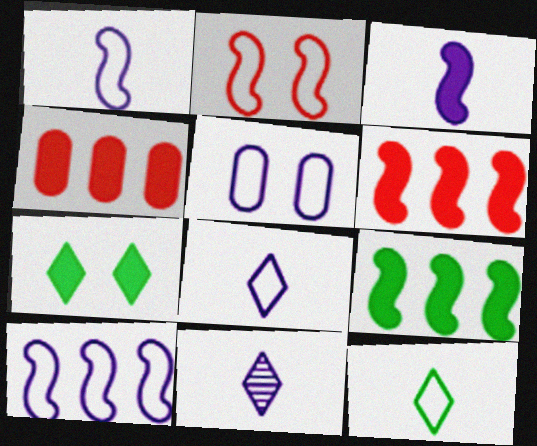[[3, 4, 7], 
[5, 8, 10]]